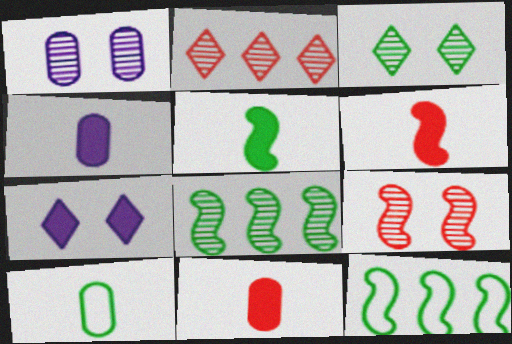[[1, 3, 9]]